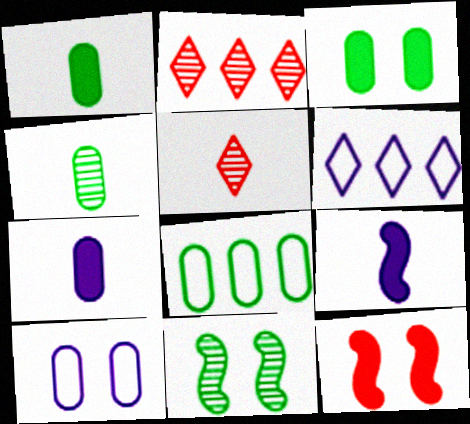[[3, 4, 8], 
[4, 6, 12]]